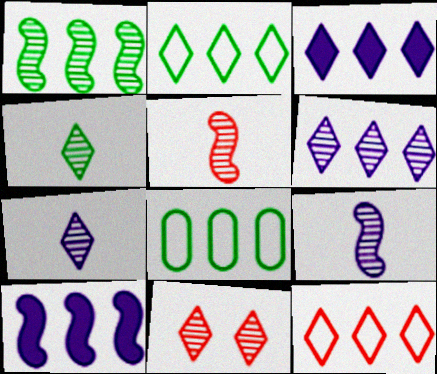[[4, 6, 11]]